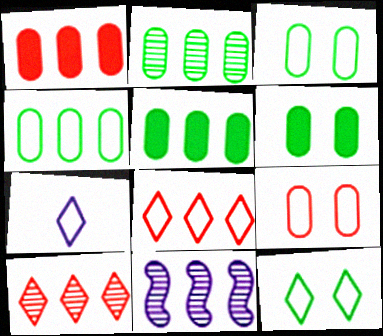[[2, 4, 5], 
[2, 10, 11], 
[5, 8, 11], 
[7, 8, 12]]